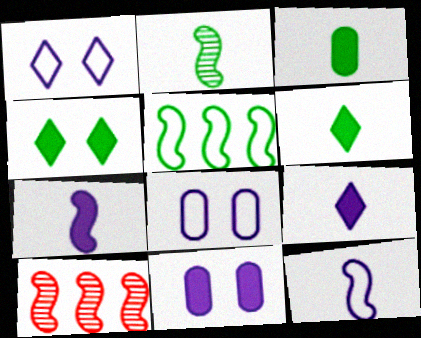[[1, 3, 10], 
[6, 8, 10]]